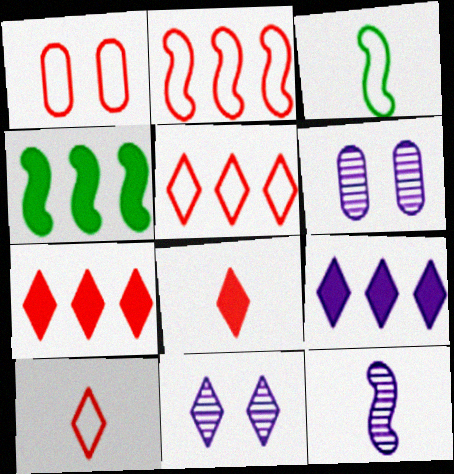[[1, 2, 10], 
[3, 6, 7], 
[4, 6, 10]]